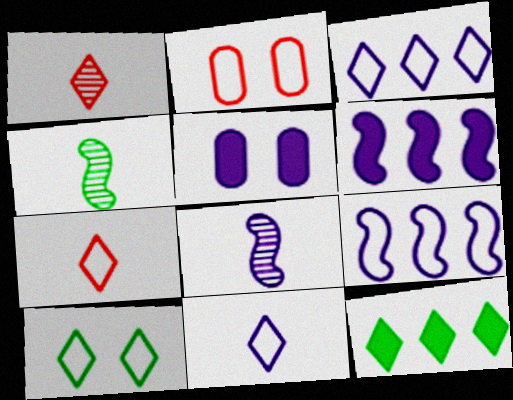[[2, 8, 12], 
[3, 5, 8], 
[3, 7, 10]]